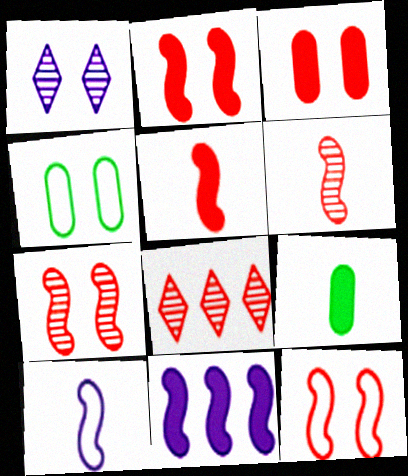[[1, 2, 4], 
[2, 7, 12]]